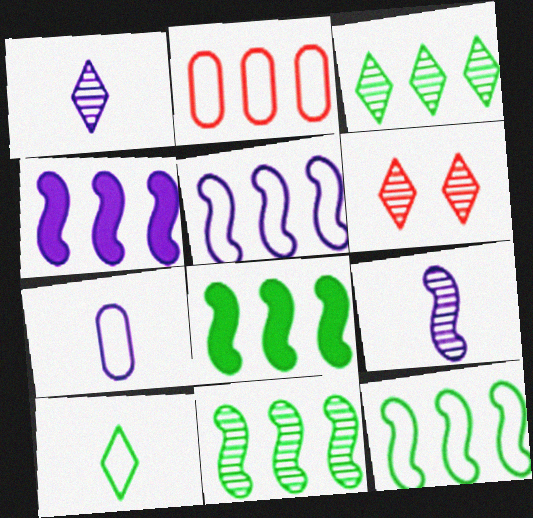[[1, 3, 6], 
[2, 3, 4], 
[6, 7, 8], 
[8, 11, 12]]